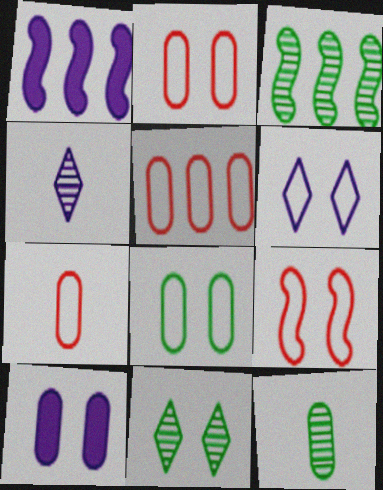[[1, 7, 11], 
[2, 5, 7], 
[3, 11, 12], 
[5, 10, 12], 
[6, 8, 9], 
[9, 10, 11]]